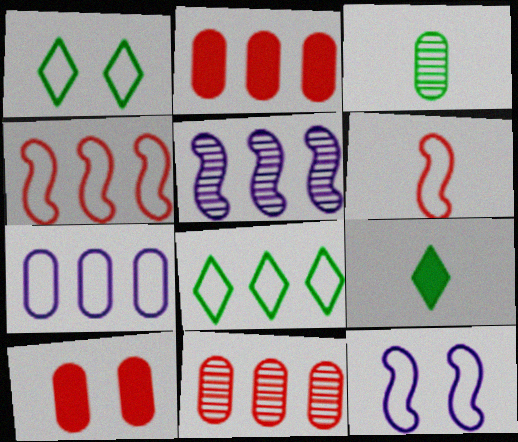[[1, 6, 7], 
[2, 5, 8], 
[3, 7, 10], 
[4, 7, 8], 
[9, 11, 12]]